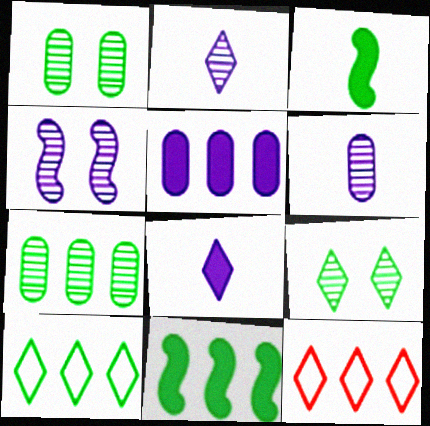[[1, 3, 10], 
[7, 10, 11], 
[8, 9, 12]]